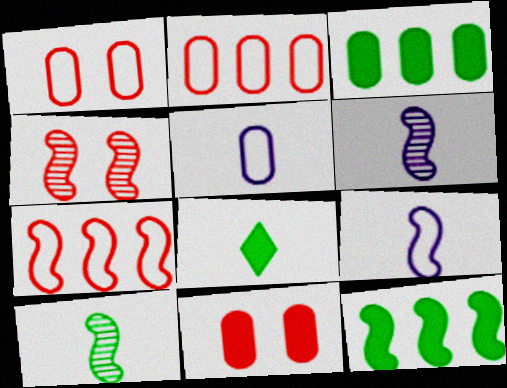[[4, 9, 12]]